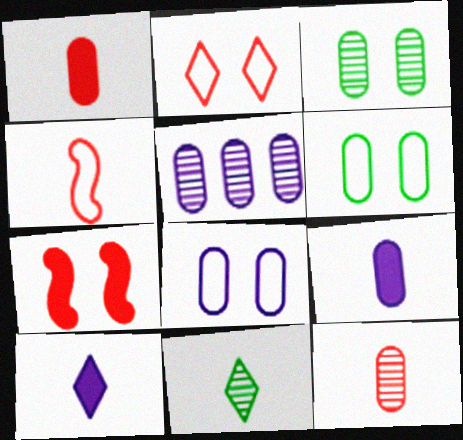[[1, 5, 6], 
[3, 5, 12], 
[4, 9, 11], 
[5, 8, 9]]